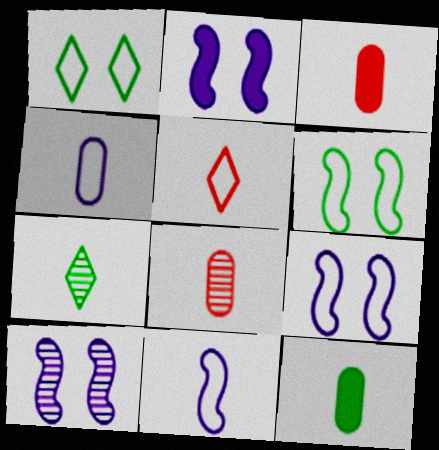[[2, 9, 10], 
[3, 7, 11], 
[4, 8, 12]]